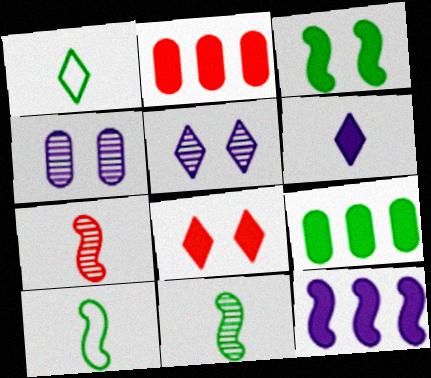[[2, 3, 6], 
[2, 5, 10]]